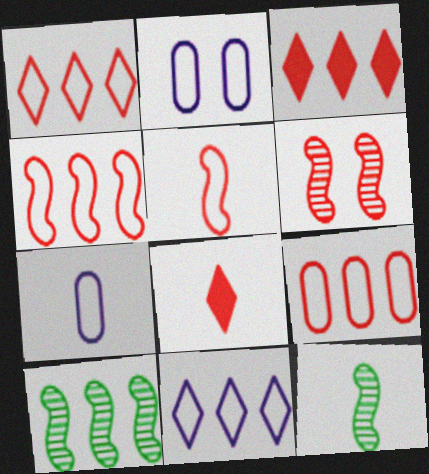[[1, 4, 9], 
[2, 3, 12], 
[2, 8, 10], 
[6, 8, 9], 
[7, 8, 12]]